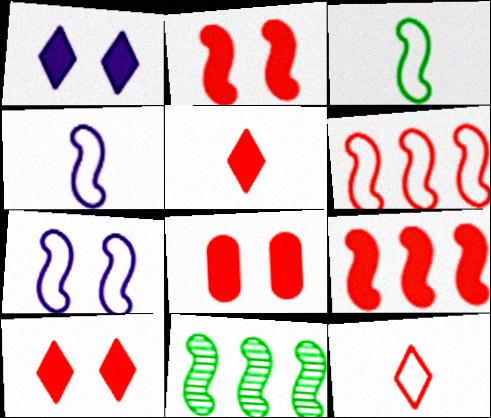[[2, 4, 11], 
[2, 8, 10], 
[3, 6, 7], 
[5, 8, 9]]